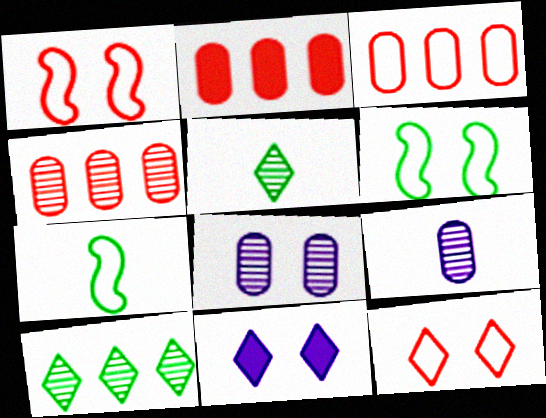[[2, 3, 4], 
[4, 7, 11]]